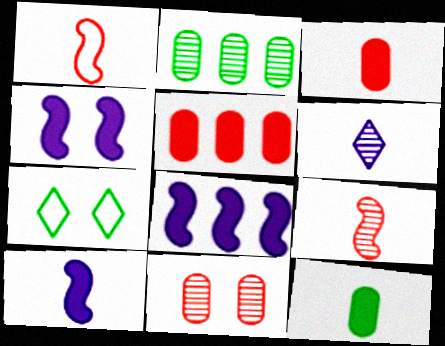[[1, 6, 12], 
[4, 7, 11], 
[4, 8, 10]]